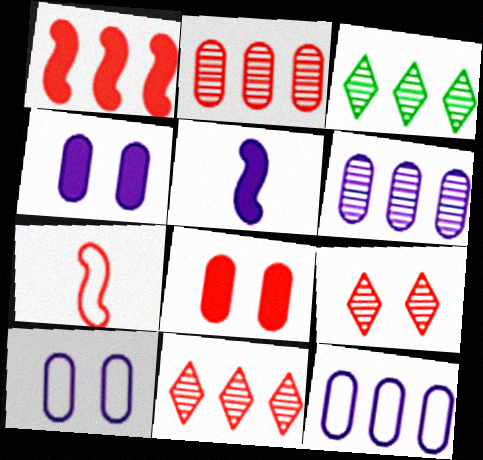[[1, 3, 12], 
[3, 4, 7], 
[7, 8, 11]]